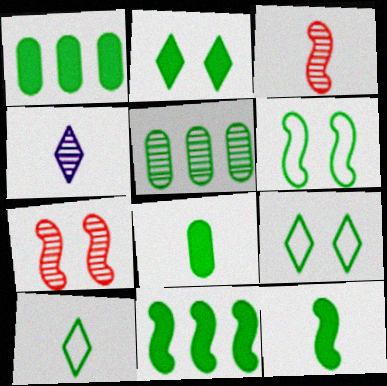[[1, 2, 12], 
[2, 8, 11], 
[4, 5, 7], 
[5, 9, 12]]